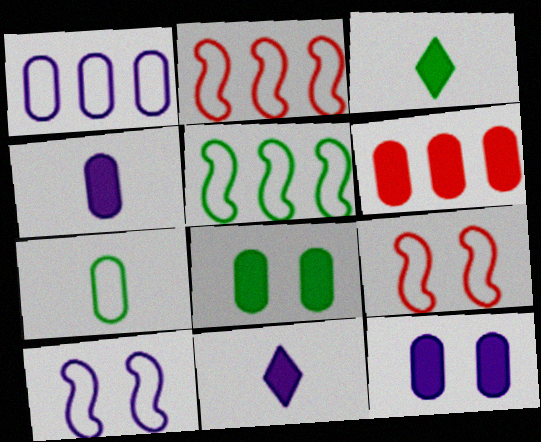[[4, 6, 8]]